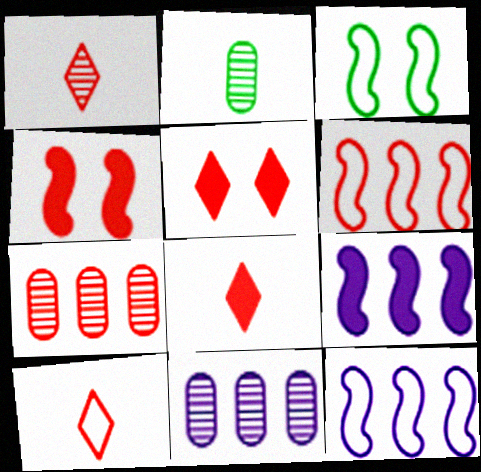[[1, 8, 10], 
[2, 5, 12], 
[3, 8, 11], 
[4, 7, 10]]